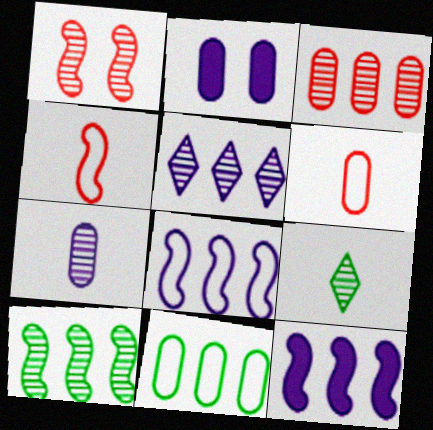[[3, 5, 10]]